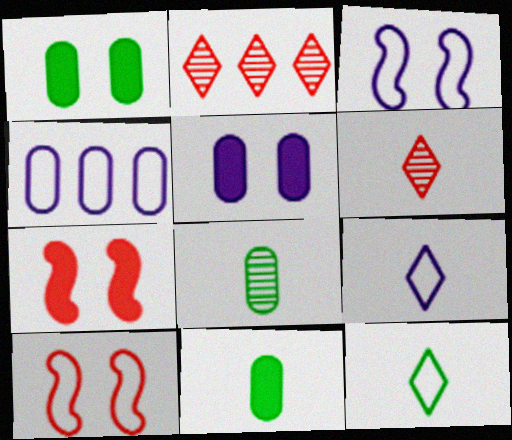[[2, 3, 11], 
[3, 4, 9], 
[4, 10, 12]]